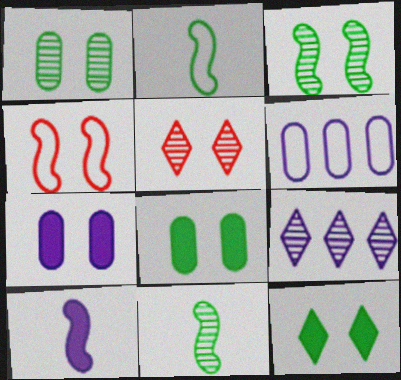[]